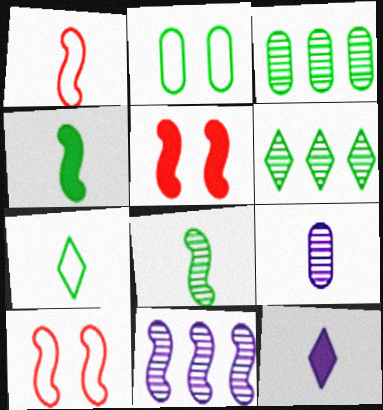[[2, 4, 6], 
[3, 10, 12], 
[4, 10, 11]]